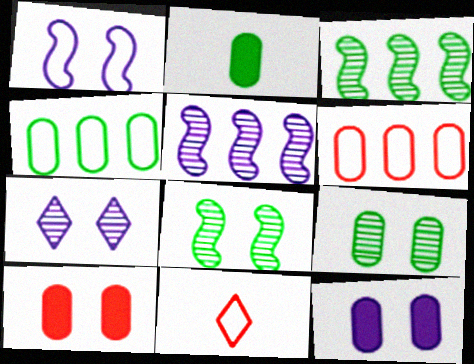[[1, 4, 11], 
[1, 7, 12], 
[2, 4, 9], 
[3, 11, 12]]